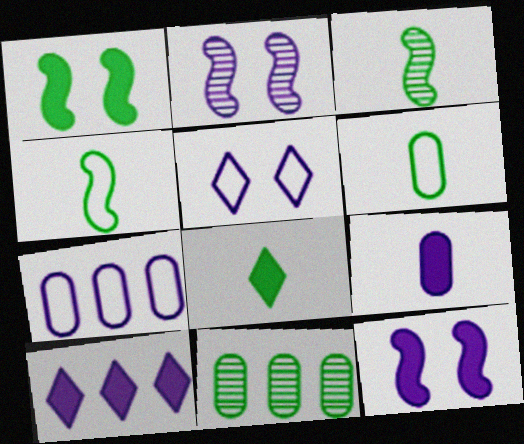[[3, 6, 8], 
[9, 10, 12]]